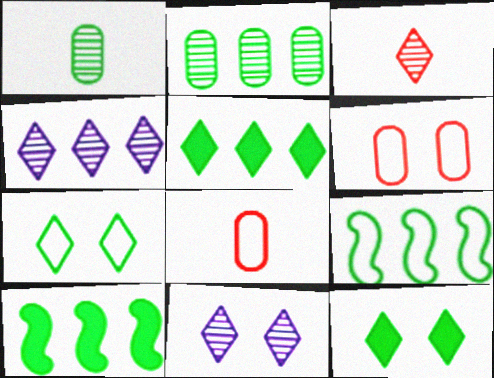[[1, 7, 10], 
[1, 9, 12], 
[2, 5, 9], 
[8, 10, 11]]